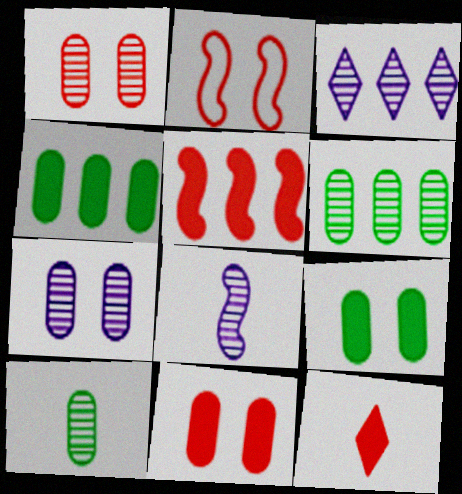[[3, 7, 8], 
[5, 11, 12]]